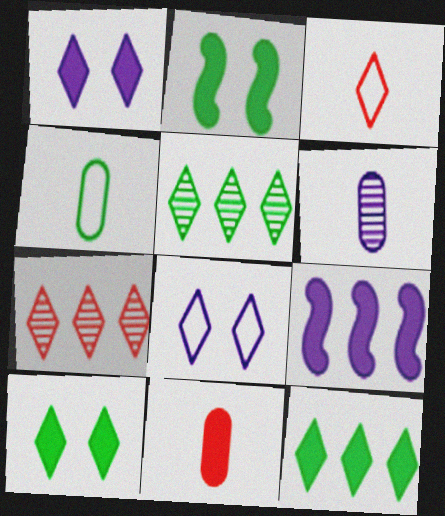[[1, 3, 5], 
[2, 4, 5], 
[4, 6, 11], 
[6, 8, 9], 
[9, 10, 11]]